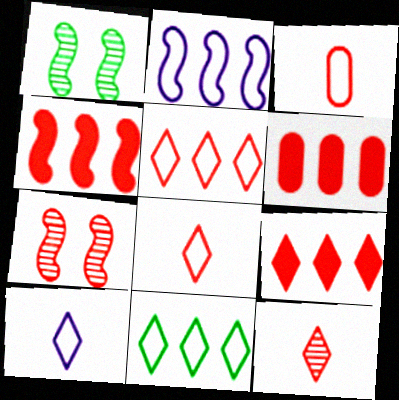[[1, 6, 10], 
[3, 7, 9], 
[4, 6, 9], 
[6, 7, 8]]